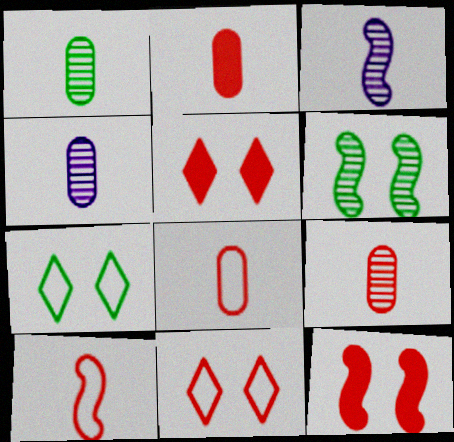[[1, 4, 9], 
[2, 8, 9]]